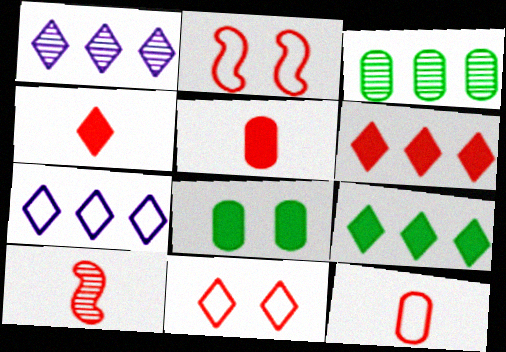[[4, 10, 12], 
[7, 8, 10]]